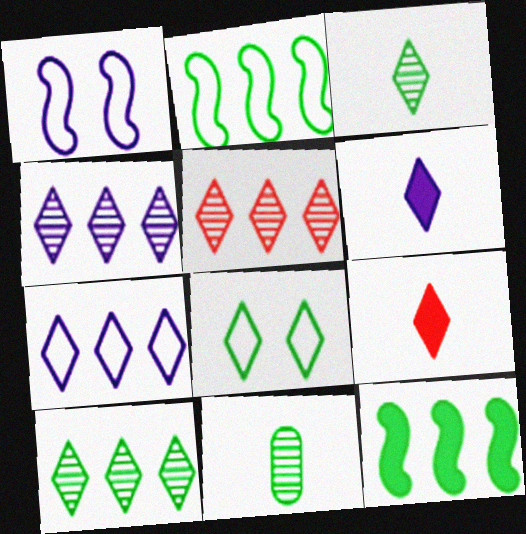[[4, 5, 10], 
[4, 8, 9], 
[5, 6, 8], 
[8, 11, 12]]